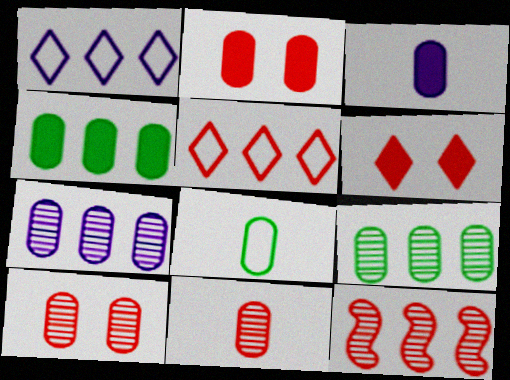[[1, 4, 12], 
[2, 3, 4], 
[2, 7, 8], 
[3, 8, 11]]